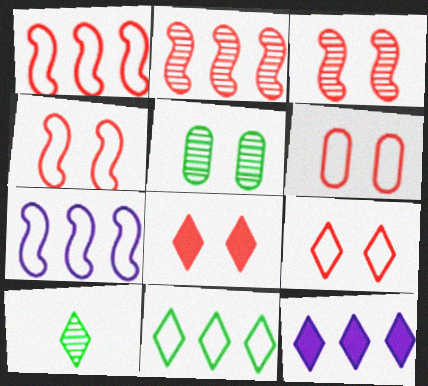[[3, 6, 8], 
[4, 6, 9], 
[9, 10, 12]]